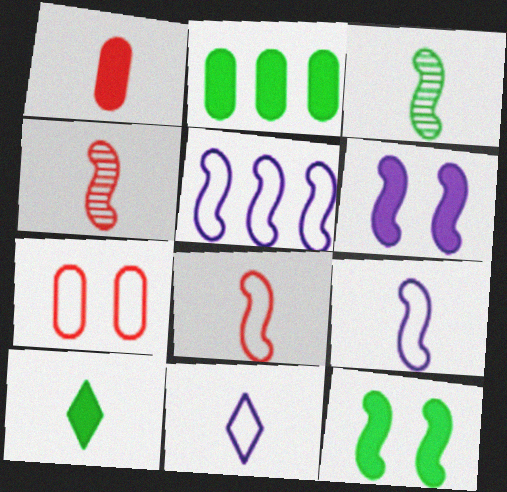[[1, 3, 11], 
[2, 10, 12], 
[4, 5, 12]]